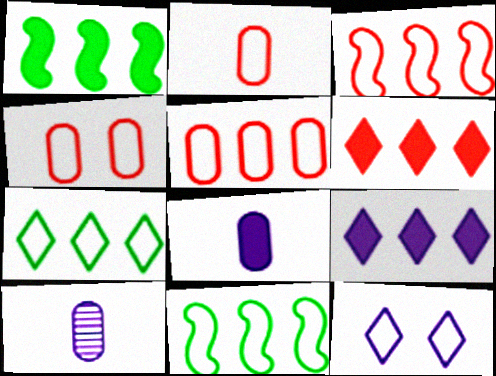[[2, 4, 5], 
[2, 11, 12]]